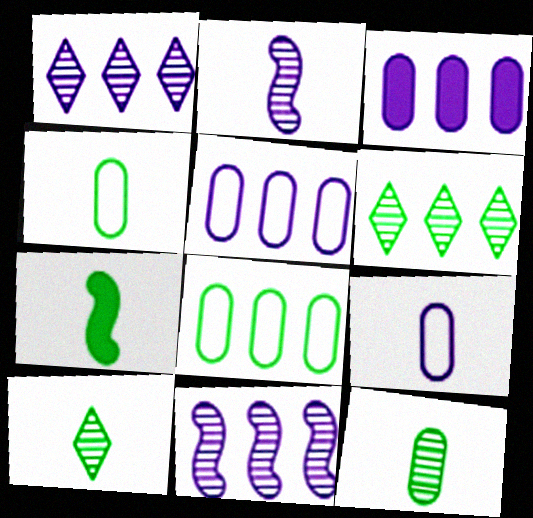[[4, 7, 10]]